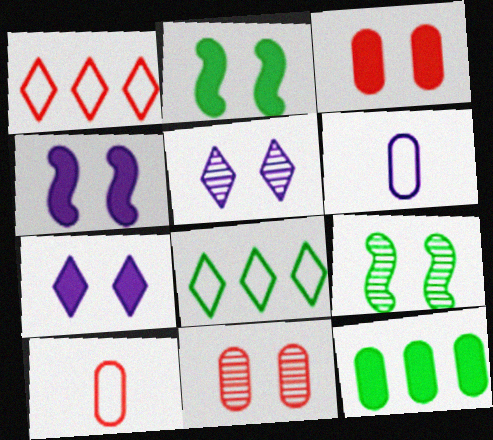[[2, 3, 7], 
[5, 9, 11], 
[6, 11, 12]]